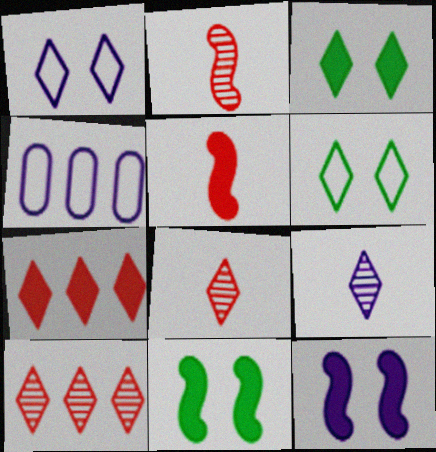[[2, 3, 4], 
[4, 8, 11], 
[4, 9, 12], 
[6, 7, 9]]